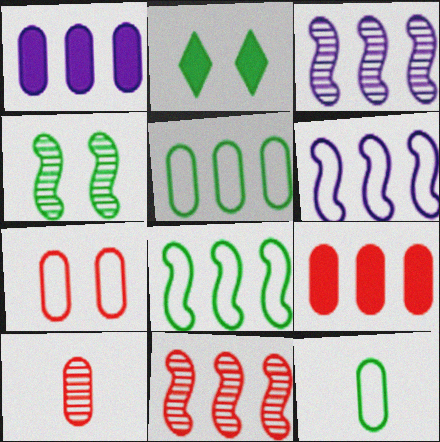[[2, 6, 10], 
[7, 9, 10]]